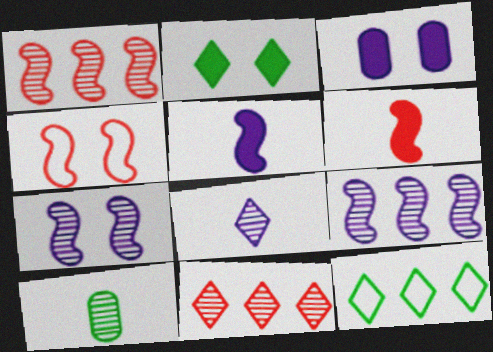[[1, 4, 6], 
[7, 10, 11]]